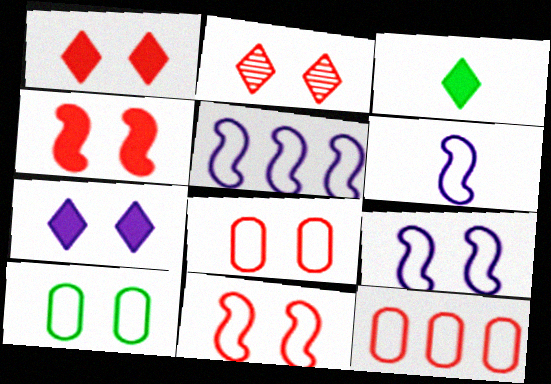[[2, 4, 8], 
[5, 6, 9]]